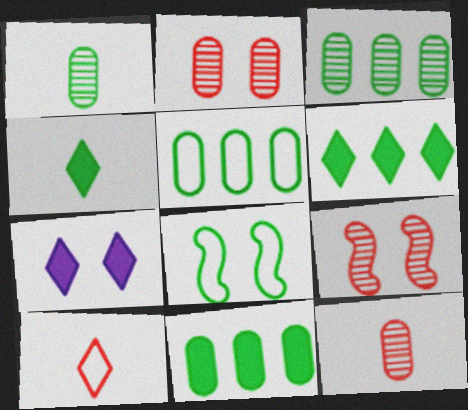[[1, 6, 8], 
[2, 7, 8], 
[3, 4, 8], 
[3, 5, 11]]